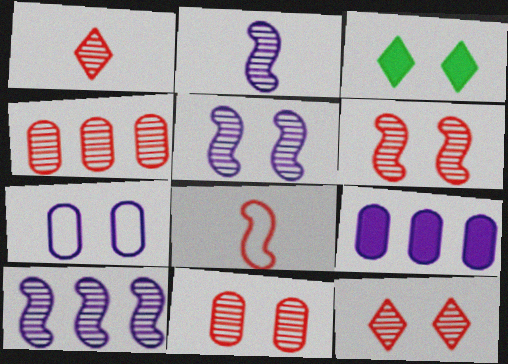[[1, 4, 6], 
[2, 5, 10], 
[3, 6, 7], 
[6, 11, 12]]